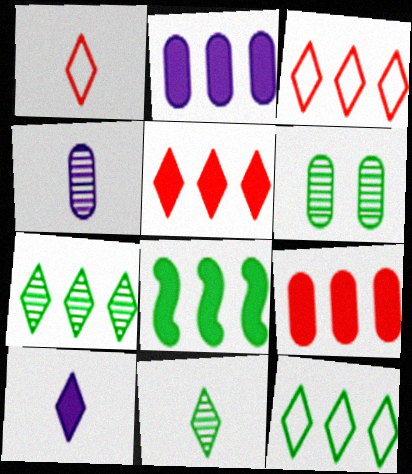[[1, 10, 11], 
[2, 5, 8]]